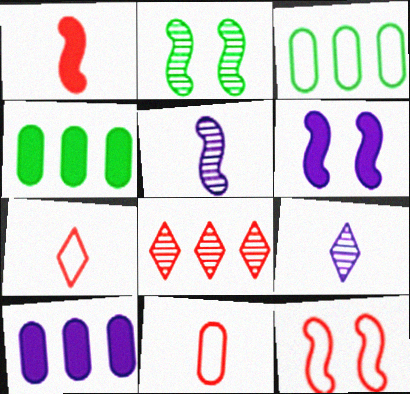[[2, 6, 12], 
[2, 7, 10], 
[4, 9, 12]]